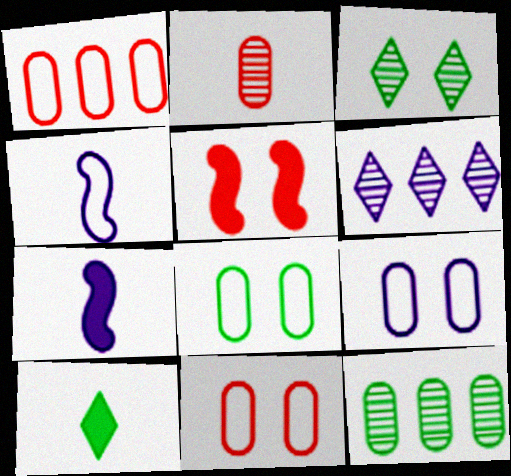[[1, 3, 7], 
[2, 4, 10], 
[3, 5, 9], 
[6, 7, 9], 
[8, 9, 11]]